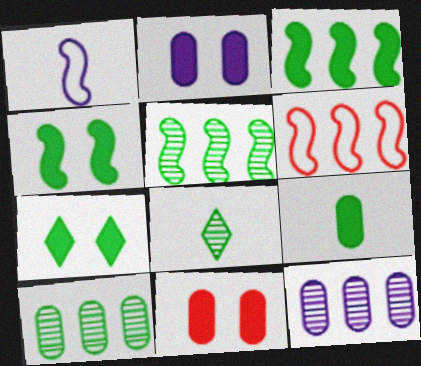[[2, 6, 8], 
[3, 7, 9]]